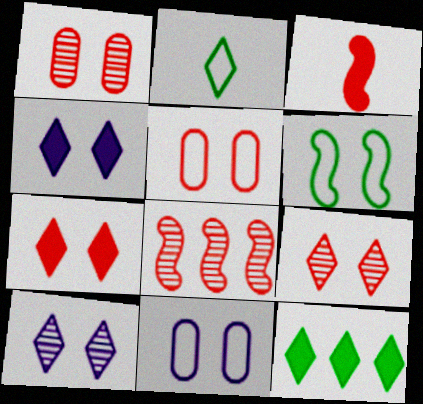[[1, 4, 6]]